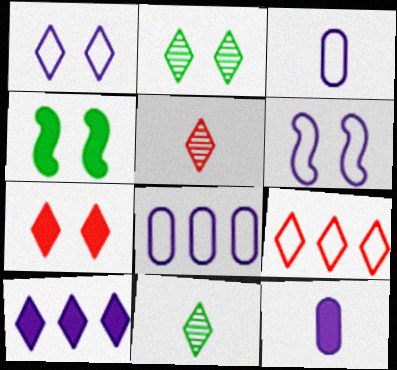[[1, 2, 7], 
[4, 5, 8], 
[5, 7, 9]]